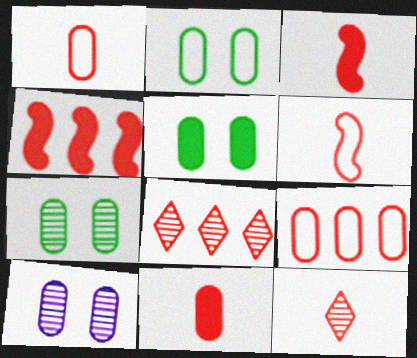[[1, 3, 12], 
[2, 5, 7], 
[4, 8, 9], 
[6, 11, 12]]